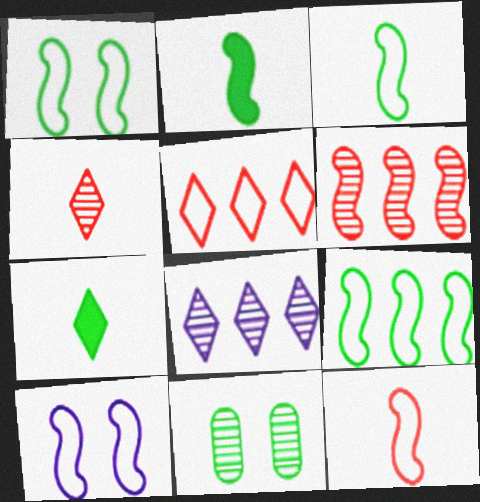[[1, 3, 9], 
[2, 6, 10], 
[7, 9, 11], 
[9, 10, 12]]